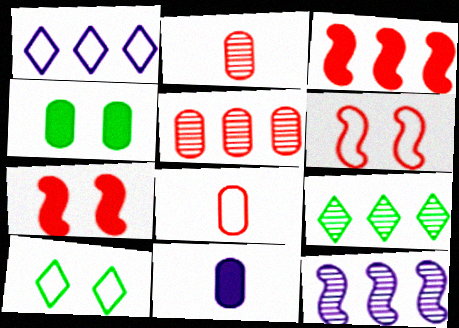[[5, 9, 12], 
[6, 9, 11]]